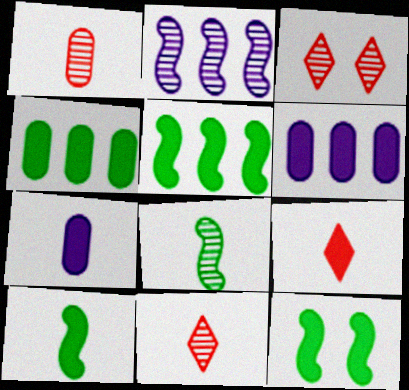[[5, 10, 12], 
[6, 9, 12], 
[7, 9, 10]]